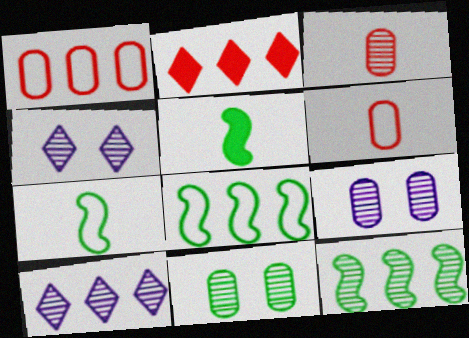[[1, 4, 5], 
[2, 7, 9], 
[3, 4, 12]]